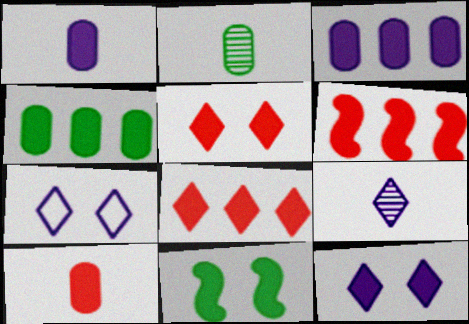[[1, 8, 11], 
[2, 6, 7], 
[5, 6, 10]]